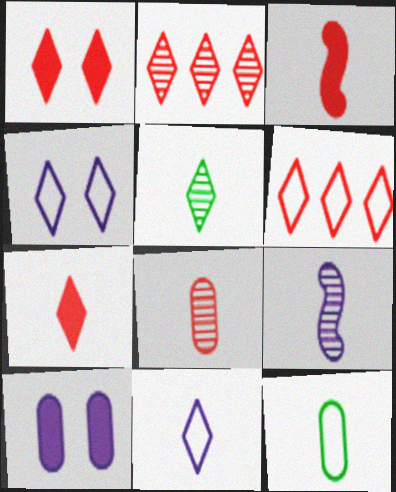[[5, 7, 11], 
[5, 8, 9], 
[7, 9, 12]]